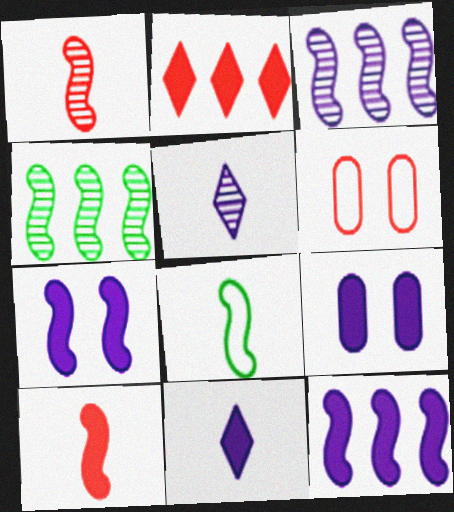[[1, 2, 6], 
[4, 6, 11], 
[9, 11, 12]]